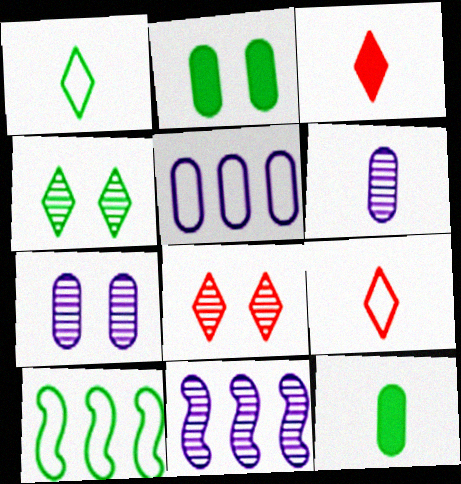[[2, 9, 11], 
[3, 7, 10], 
[4, 10, 12]]